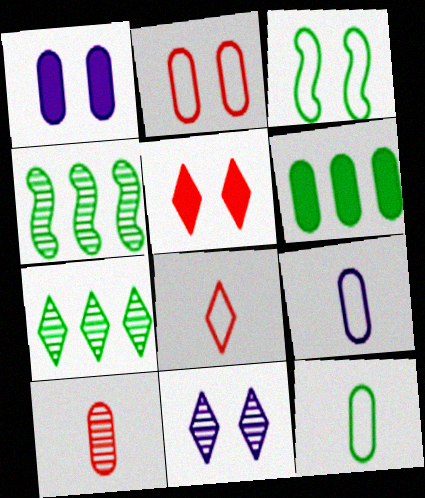[[1, 4, 8], 
[4, 5, 9], 
[4, 10, 11]]